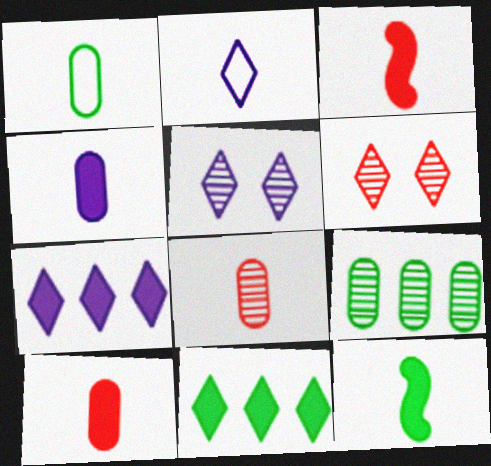[[1, 4, 8], 
[2, 5, 7], 
[2, 6, 11], 
[2, 8, 12]]